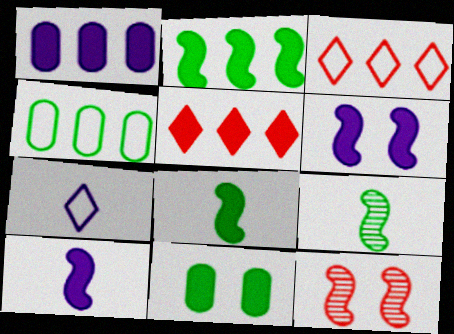[[1, 2, 5], 
[5, 10, 11]]